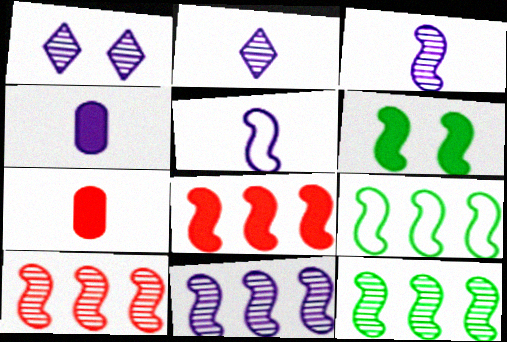[[1, 7, 9], 
[2, 4, 5], 
[5, 6, 10], 
[8, 9, 11], 
[10, 11, 12]]